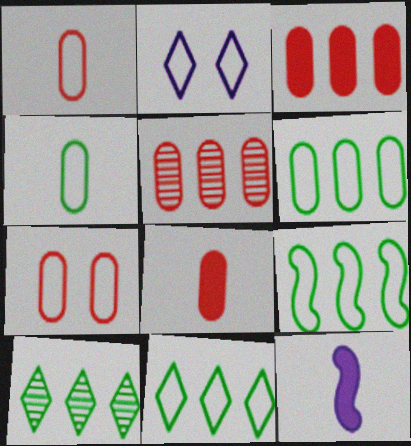[[1, 2, 9], 
[5, 7, 8], 
[6, 9, 11], 
[7, 10, 12]]